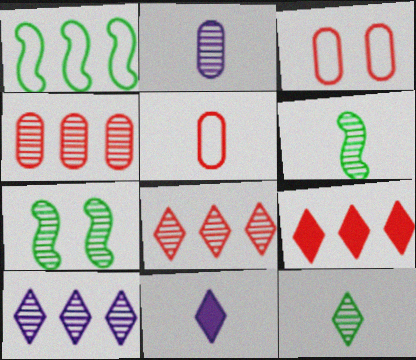[[2, 7, 8], 
[5, 6, 11]]